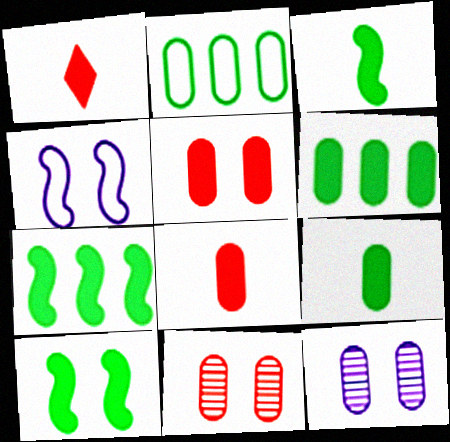[[2, 8, 12], 
[3, 7, 10]]